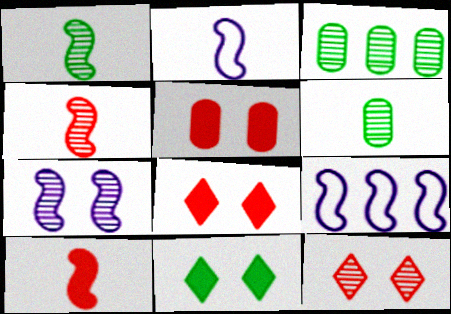[[1, 2, 10], 
[2, 3, 8], 
[6, 8, 9]]